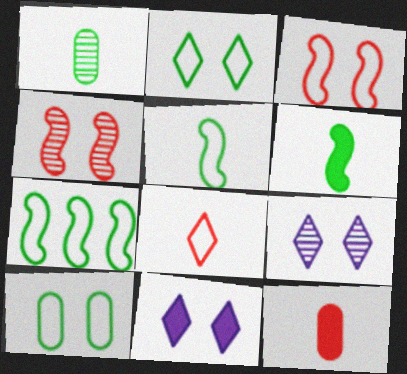[[4, 10, 11], 
[7, 9, 12]]